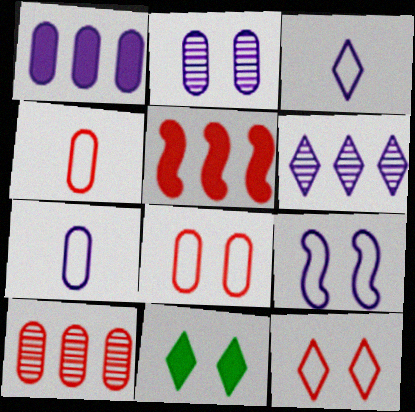[[1, 2, 7]]